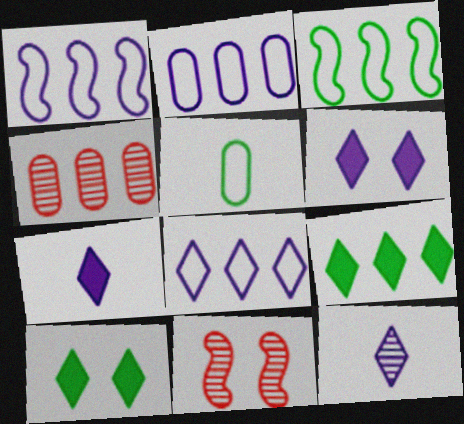[[1, 2, 8], 
[1, 4, 9], 
[6, 8, 12]]